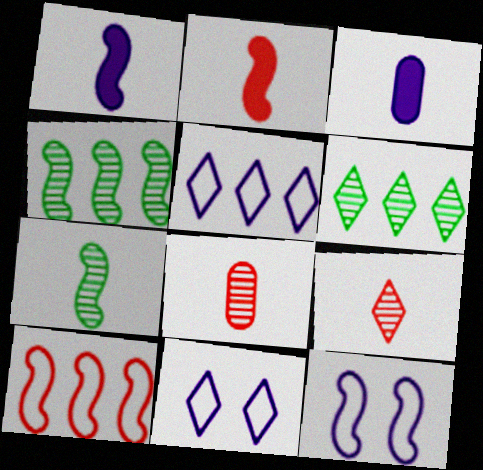[[2, 4, 12]]